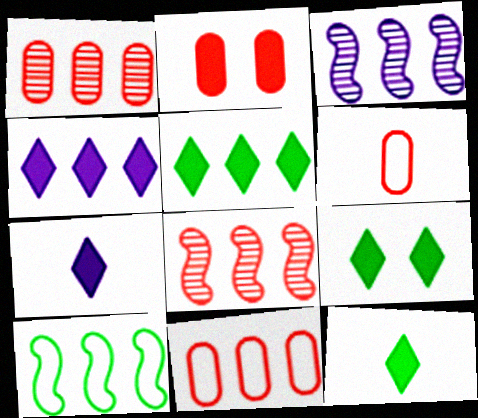[[1, 2, 6], 
[1, 4, 10], 
[3, 5, 11], 
[3, 6, 9], 
[5, 9, 12]]